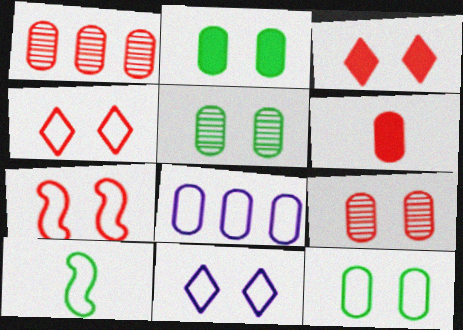[[2, 5, 12], 
[3, 7, 9], 
[4, 8, 10], 
[5, 6, 8], 
[7, 11, 12]]